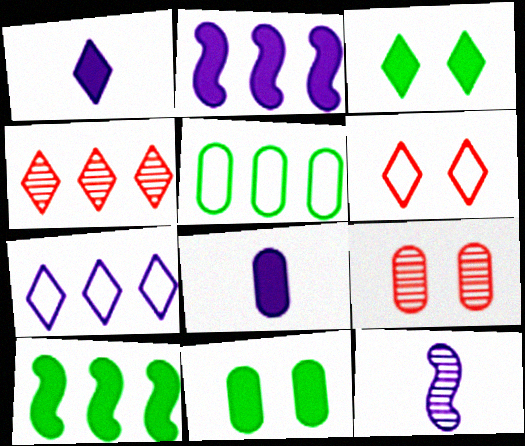[[2, 4, 5], 
[5, 8, 9]]